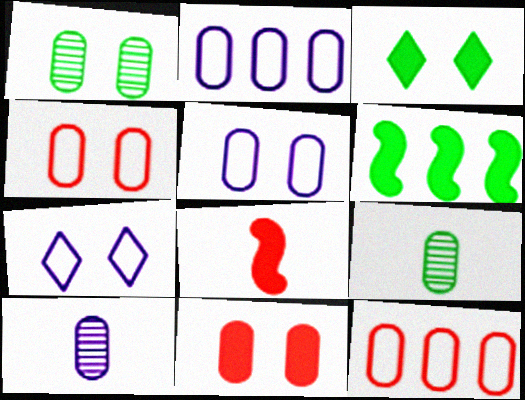[[1, 5, 11], 
[2, 9, 11]]